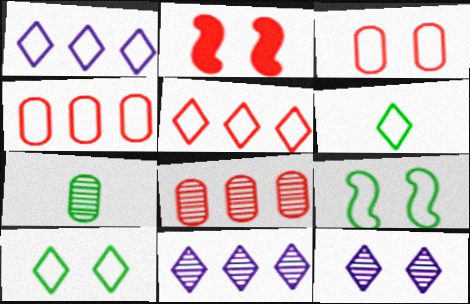[[1, 2, 7]]